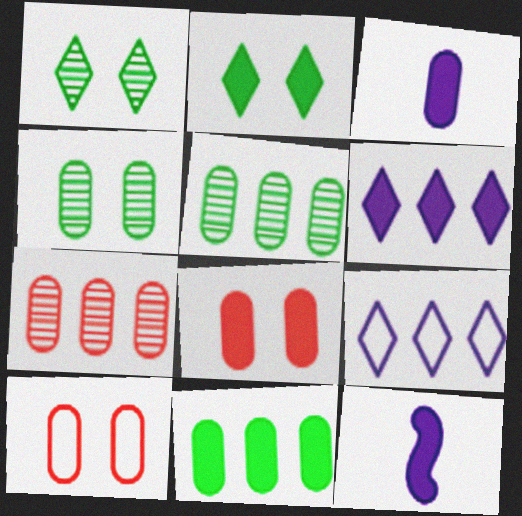[[3, 5, 10], 
[3, 8, 11]]